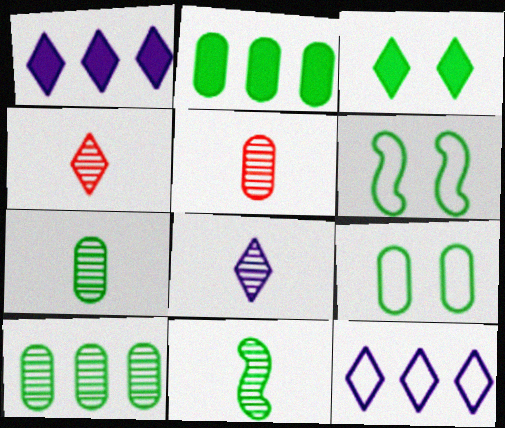[[1, 5, 6], 
[2, 7, 9], 
[3, 4, 12], 
[5, 8, 11]]